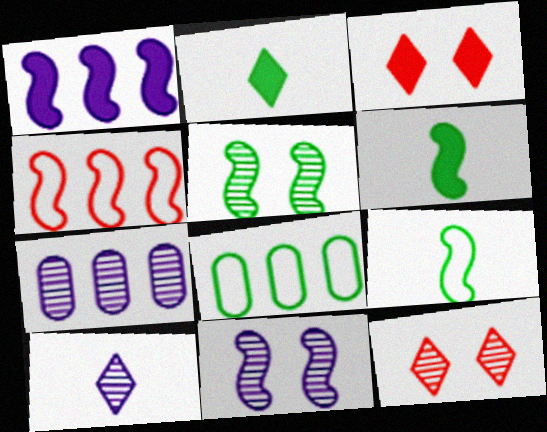[[2, 5, 8], 
[3, 7, 9], 
[4, 6, 11], 
[7, 10, 11]]